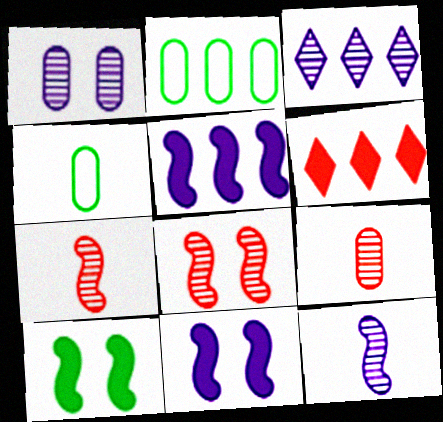[[1, 3, 12]]